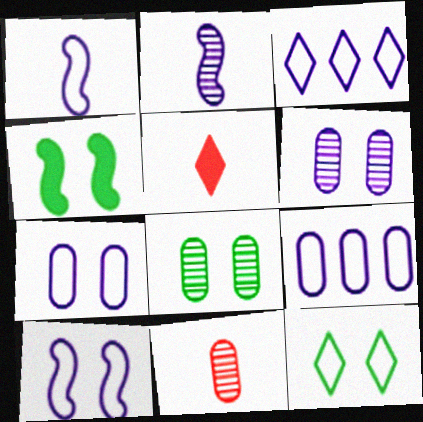[[1, 3, 7], 
[3, 4, 11], 
[4, 8, 12]]